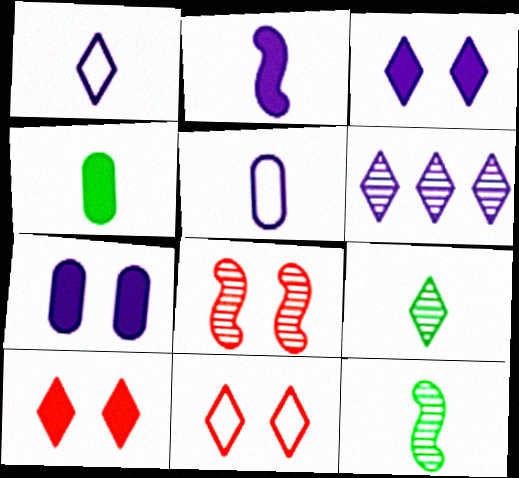[[1, 3, 6]]